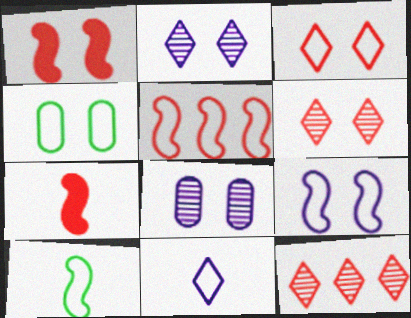[[1, 2, 4], 
[3, 4, 9], 
[4, 5, 11], 
[5, 9, 10]]